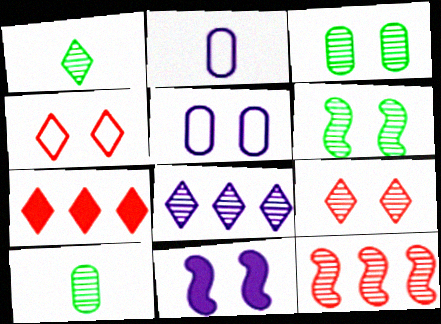[[1, 8, 9], 
[2, 6, 7], 
[2, 8, 11], 
[3, 4, 11]]